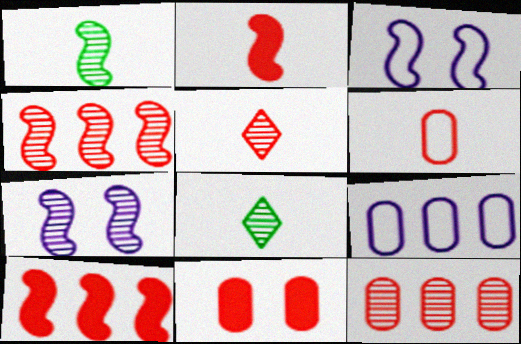[[1, 3, 10], 
[1, 4, 7], 
[2, 5, 6], 
[6, 11, 12], 
[7, 8, 12]]